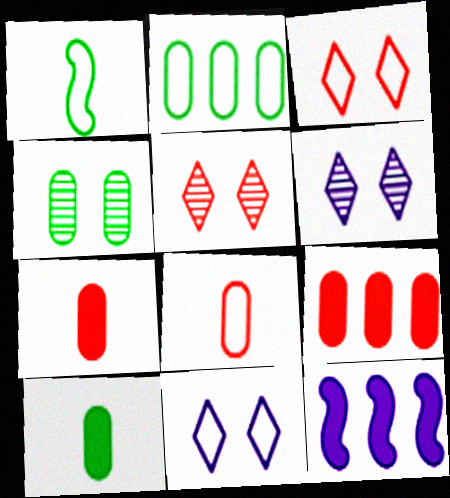[[1, 6, 9], 
[2, 4, 10]]